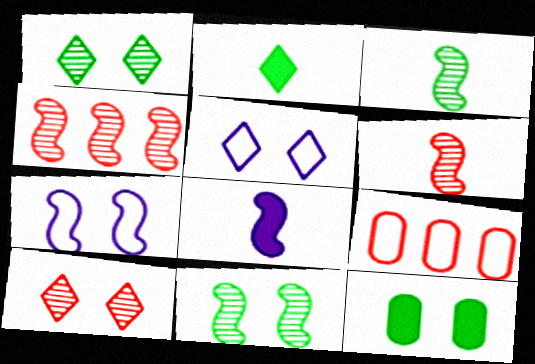[[1, 8, 9], 
[7, 10, 12]]